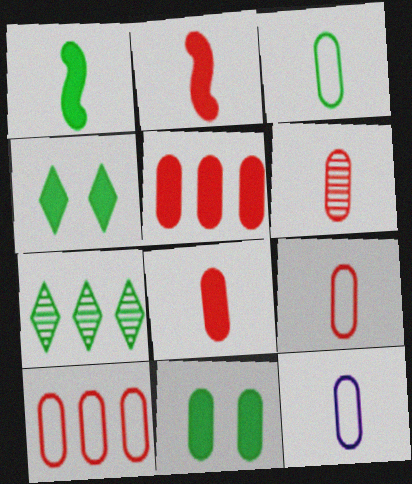[[3, 9, 12], 
[6, 8, 9]]